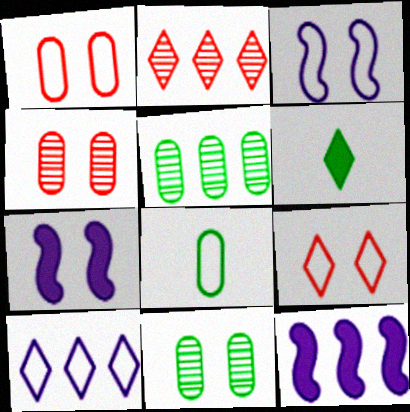[[2, 7, 8], 
[7, 9, 11]]